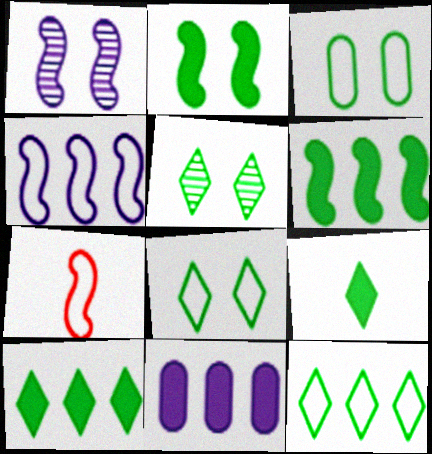[[1, 6, 7], 
[2, 3, 5], 
[5, 7, 11], 
[5, 9, 12]]